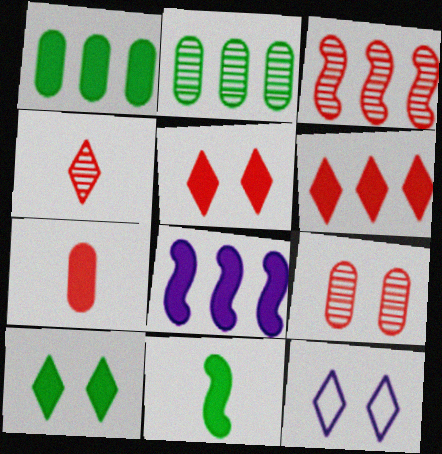[[1, 6, 8], 
[1, 10, 11], 
[3, 4, 9], 
[7, 8, 10]]